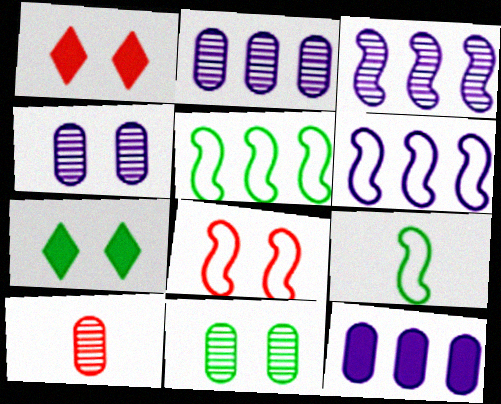[[1, 2, 9], 
[2, 10, 11], 
[4, 7, 8], 
[6, 7, 10], 
[6, 8, 9]]